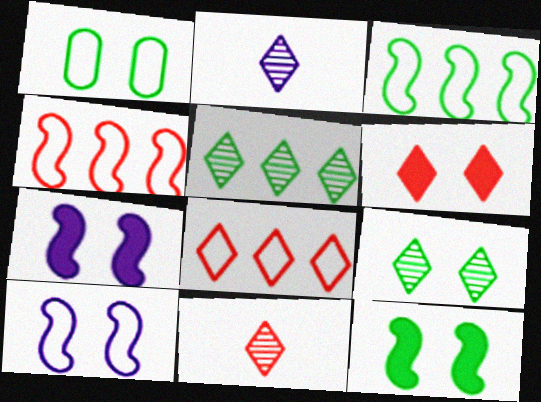[[1, 9, 12], 
[6, 8, 11]]